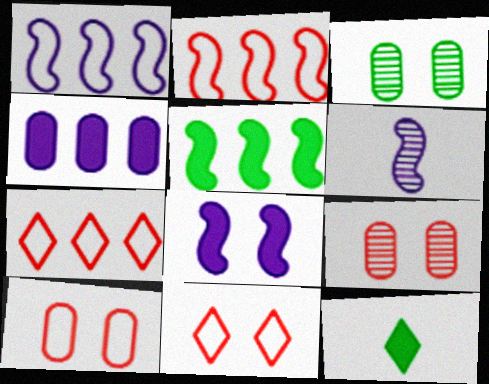[[1, 6, 8], 
[1, 9, 12], 
[3, 8, 11]]